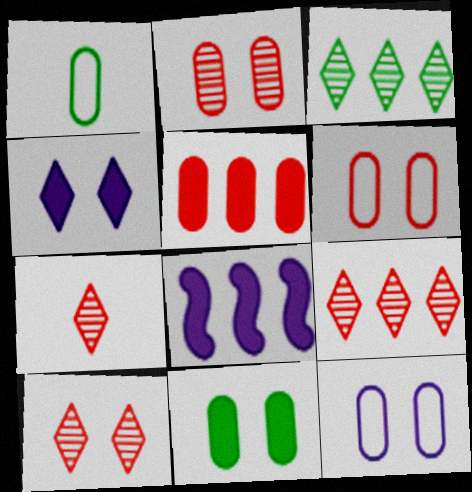[[1, 8, 10], 
[2, 11, 12], 
[7, 9, 10]]